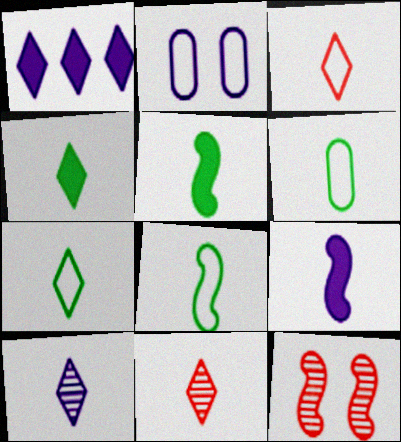[[1, 6, 12], 
[3, 4, 10], 
[6, 7, 8], 
[6, 9, 11]]